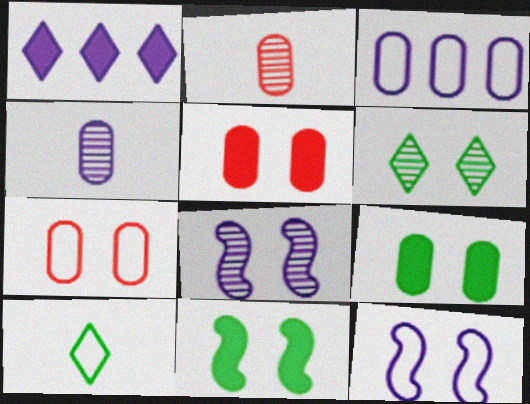[[1, 4, 12], 
[2, 3, 9], 
[5, 6, 12]]